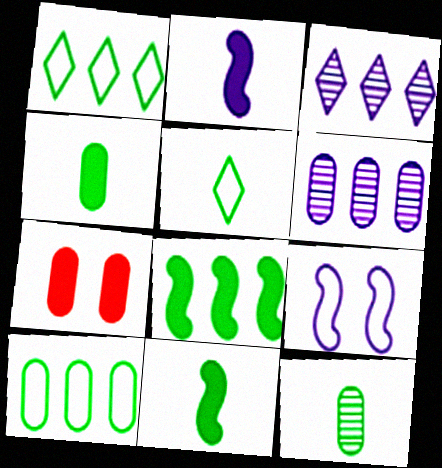[[5, 11, 12]]